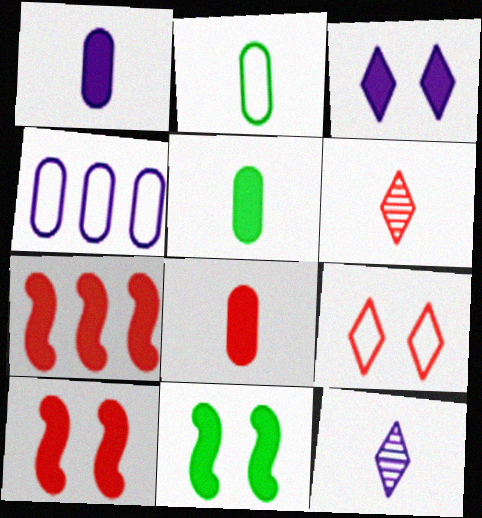[[1, 5, 8], 
[3, 5, 7], 
[4, 6, 11]]